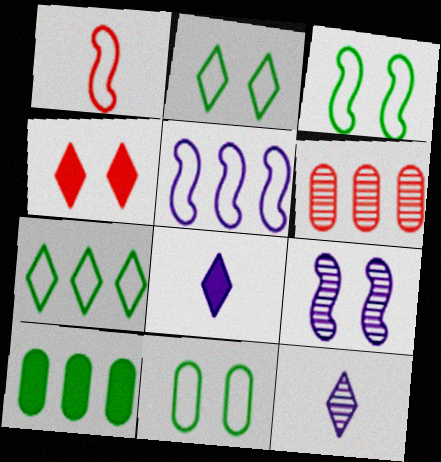[[1, 3, 5], 
[1, 4, 6], 
[2, 3, 11], 
[3, 6, 8], 
[4, 7, 12], 
[4, 9, 11]]